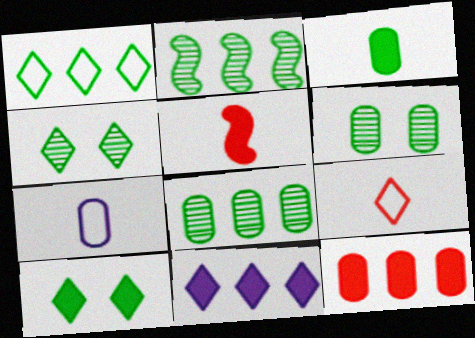[[4, 9, 11], 
[6, 7, 12]]